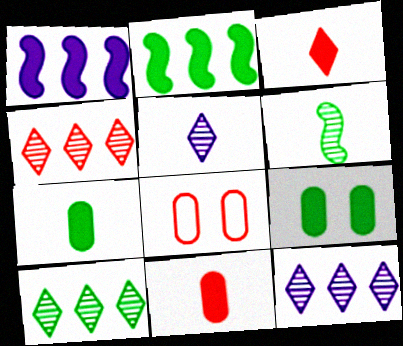[[1, 3, 9], 
[2, 5, 8], 
[4, 10, 12]]